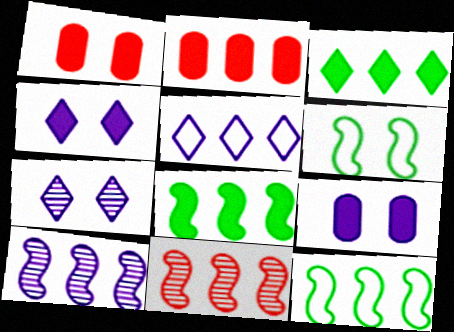[[1, 6, 7]]